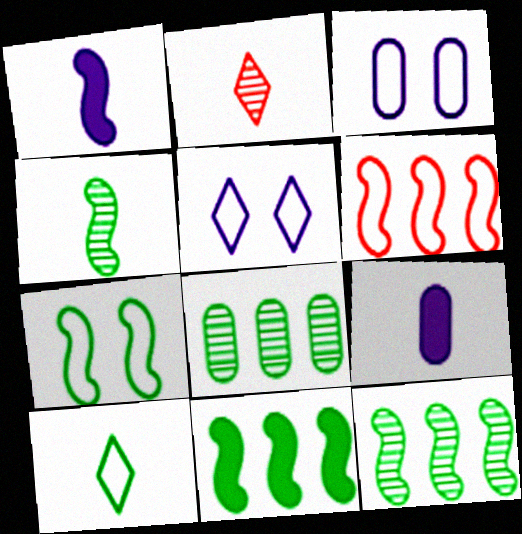[[2, 3, 11], 
[3, 6, 10], 
[4, 7, 11]]